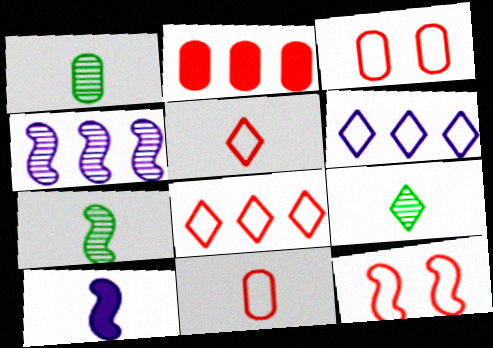[[1, 5, 10], 
[1, 7, 9], 
[8, 11, 12], 
[9, 10, 11]]